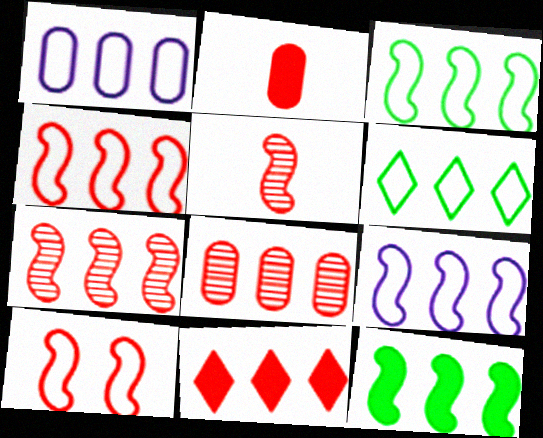[[1, 4, 6], 
[3, 4, 9], 
[4, 8, 11], 
[7, 9, 12]]